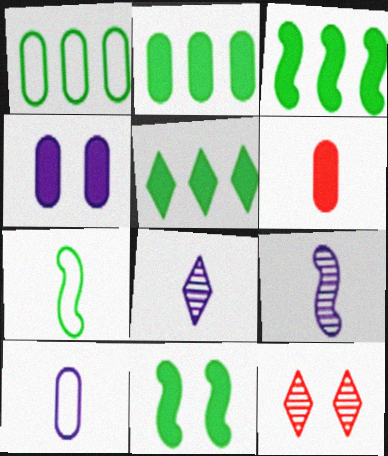[[2, 3, 5], 
[2, 4, 6], 
[3, 10, 12], 
[6, 7, 8]]